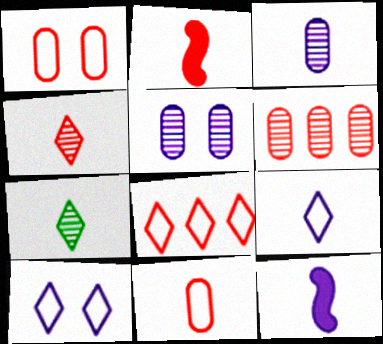[[2, 4, 11], 
[3, 9, 12], 
[7, 11, 12]]